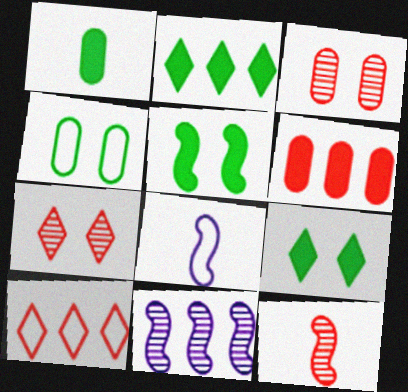[[1, 2, 5], 
[2, 3, 8], 
[4, 8, 10]]